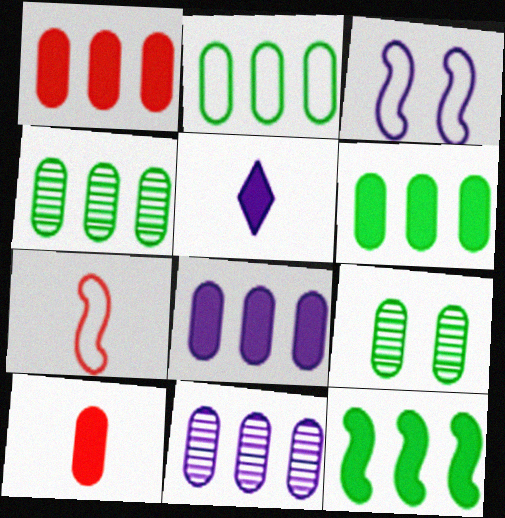[[1, 2, 11], 
[1, 6, 8], 
[2, 4, 6], 
[3, 5, 11]]